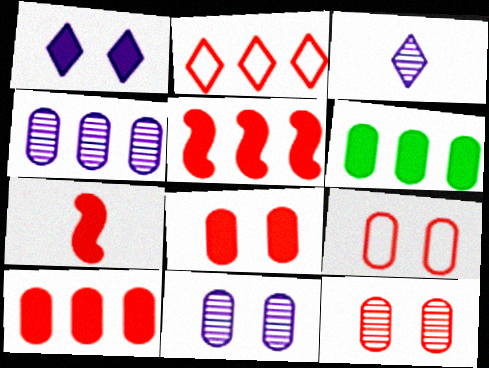[[1, 6, 7], 
[2, 7, 12], 
[8, 9, 12]]